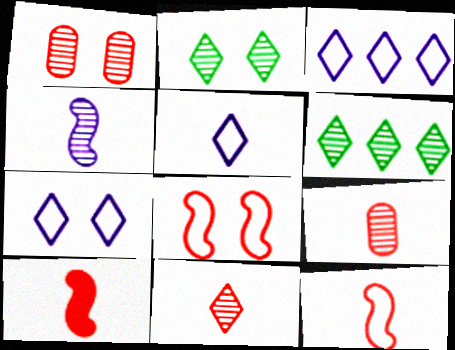[[1, 4, 6], 
[3, 5, 7]]